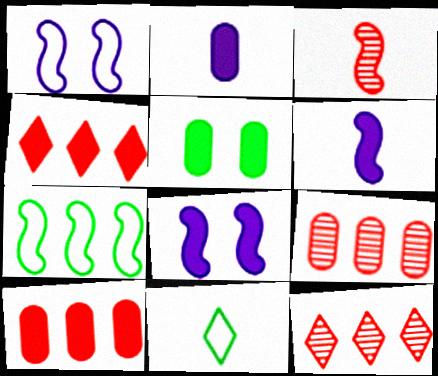[[2, 3, 11], 
[2, 5, 10], 
[3, 7, 8], 
[4, 5, 6], 
[8, 9, 11]]